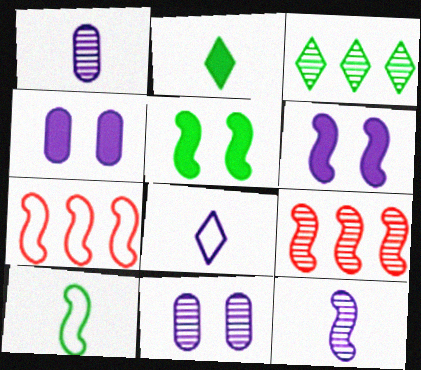[[2, 7, 11], 
[5, 7, 12], 
[6, 9, 10]]